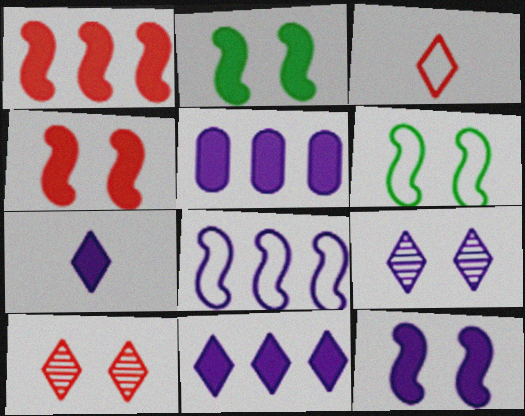[[2, 4, 12], 
[5, 7, 12]]